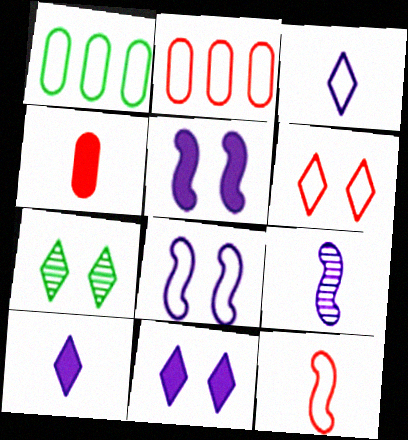[[2, 6, 12], 
[6, 7, 11]]